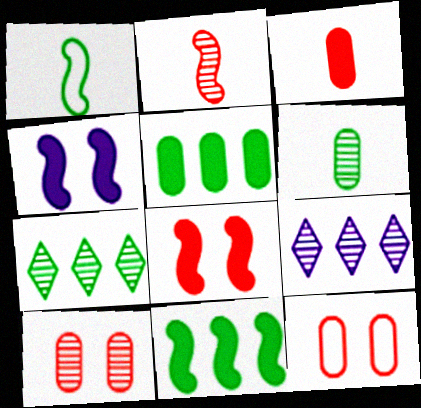[]